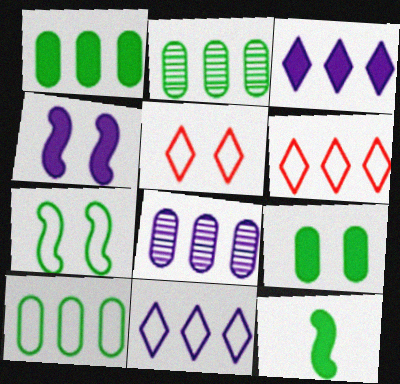[[1, 2, 10], 
[5, 8, 12]]